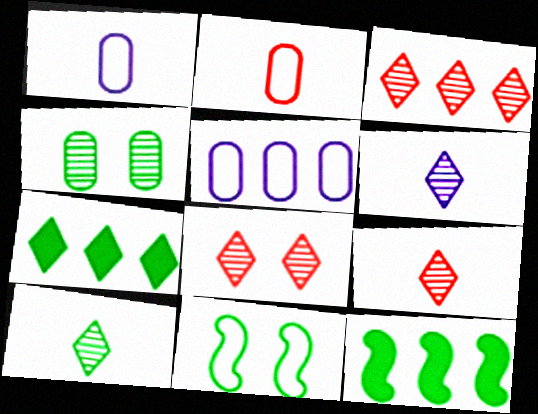[[1, 8, 12], 
[3, 5, 12], 
[3, 8, 9], 
[6, 9, 10]]